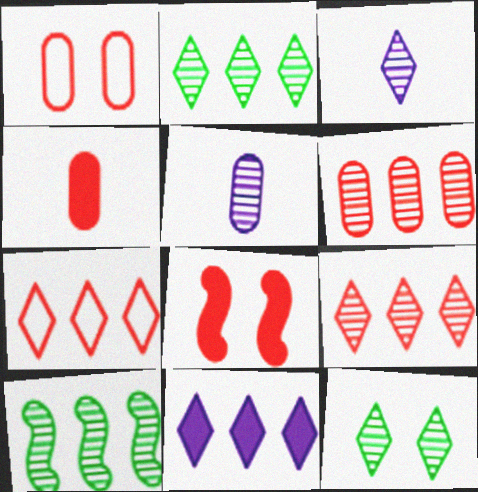[[1, 4, 6], 
[2, 7, 11], 
[3, 9, 12]]